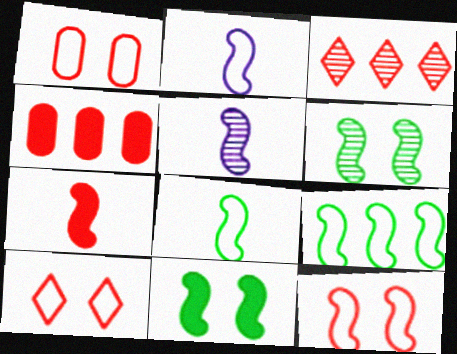[[1, 3, 7], 
[1, 10, 12], 
[2, 9, 12], 
[5, 7, 8]]